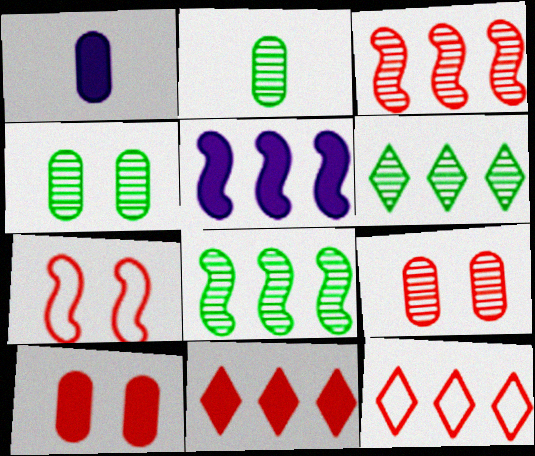[[1, 6, 7]]